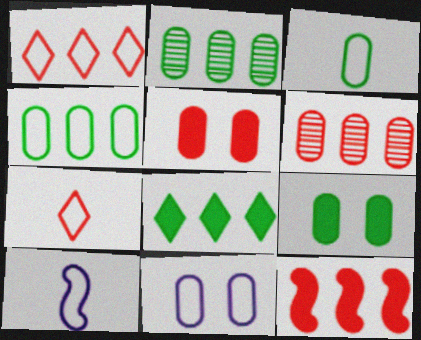[[1, 6, 12], 
[2, 3, 9], 
[3, 7, 10]]